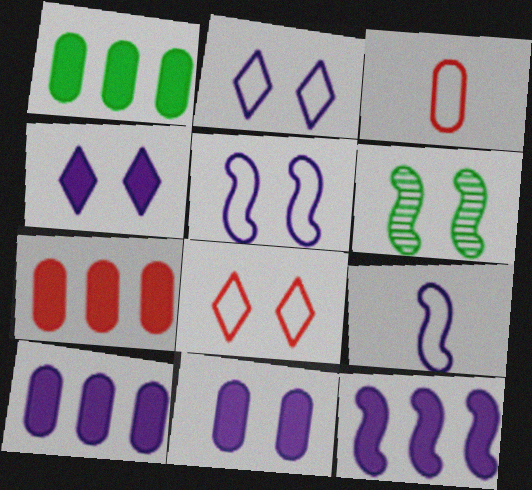[[1, 7, 10], 
[6, 8, 11]]